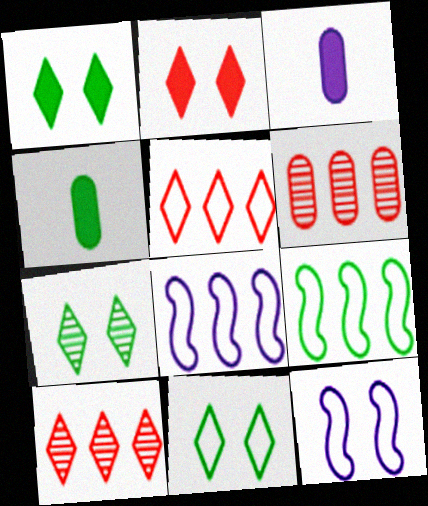[[1, 7, 11], 
[4, 7, 9], 
[4, 10, 12]]